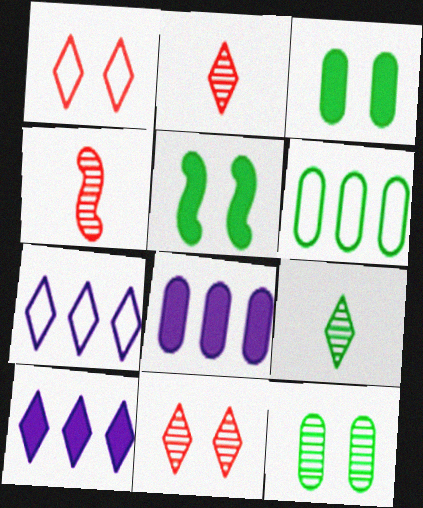[[1, 9, 10], 
[3, 4, 7], 
[5, 6, 9]]